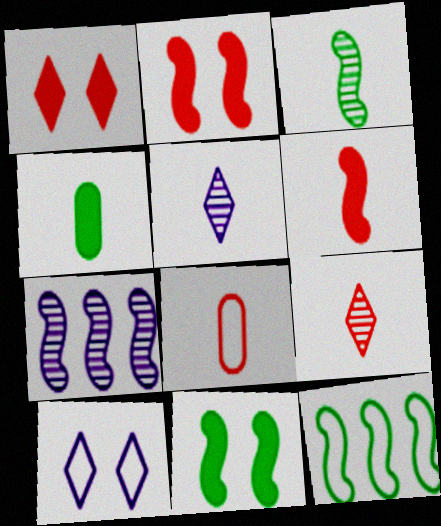[[3, 11, 12], 
[6, 8, 9], 
[8, 10, 12]]